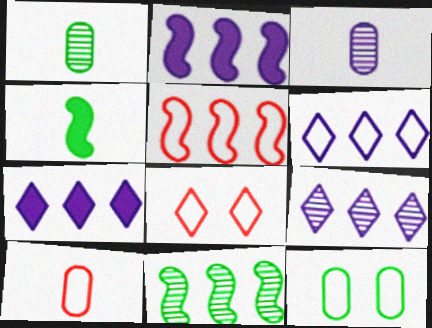[[1, 2, 8], 
[2, 5, 11], 
[5, 8, 10], 
[6, 7, 9]]